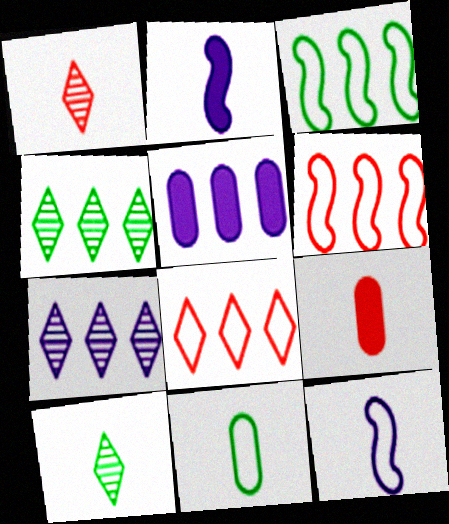[[1, 2, 11], 
[4, 5, 6], 
[9, 10, 12]]